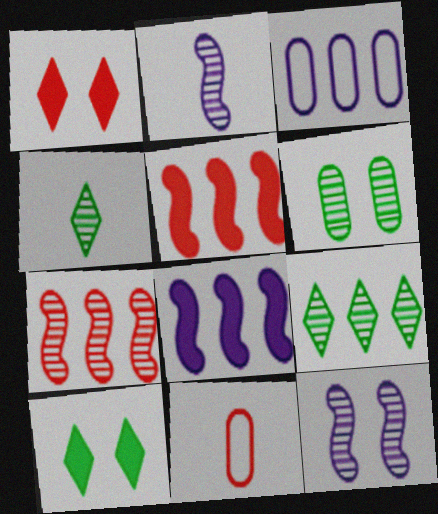[[1, 7, 11], 
[3, 5, 9]]